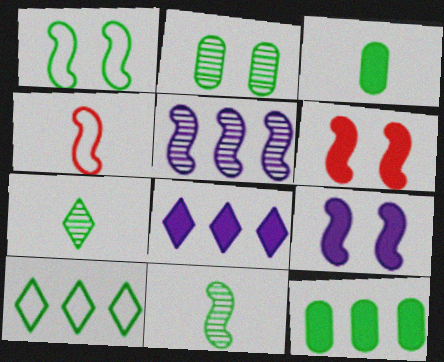[[1, 7, 12], 
[2, 4, 8], 
[3, 6, 8]]